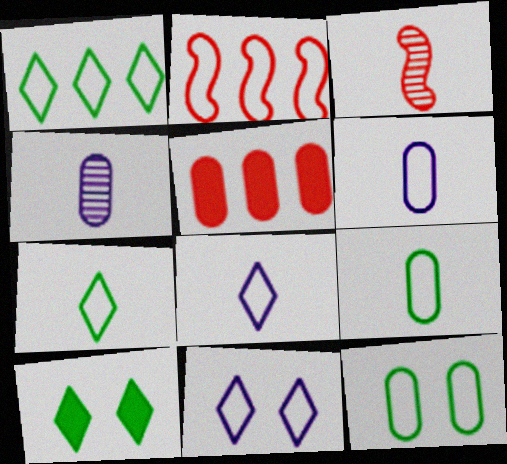[[2, 4, 10], 
[2, 8, 12], 
[2, 9, 11], 
[4, 5, 12]]